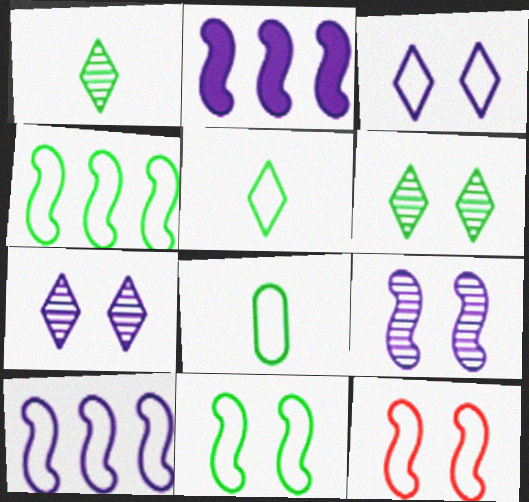[]